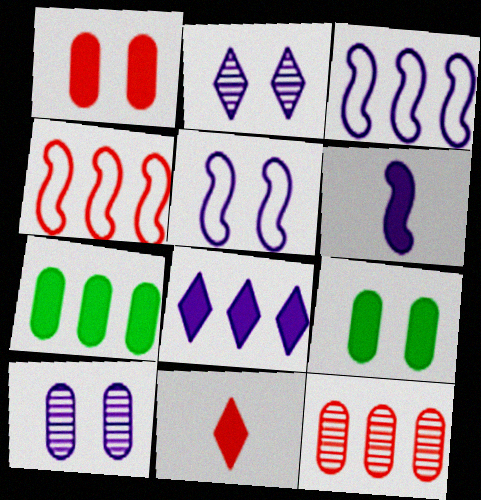[]